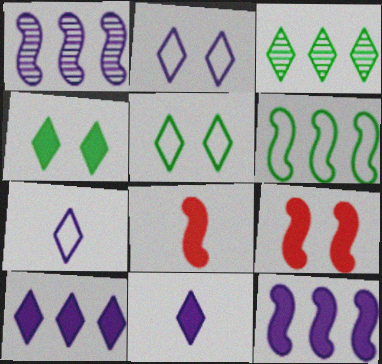[]